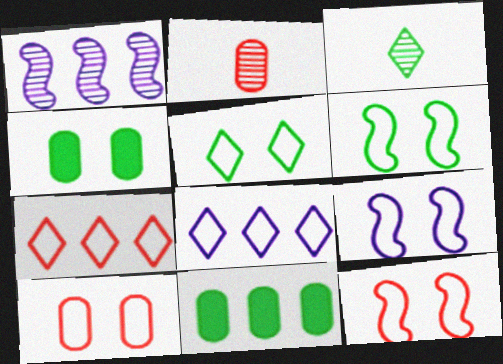[[1, 7, 11], 
[3, 6, 11], 
[5, 9, 10], 
[6, 9, 12]]